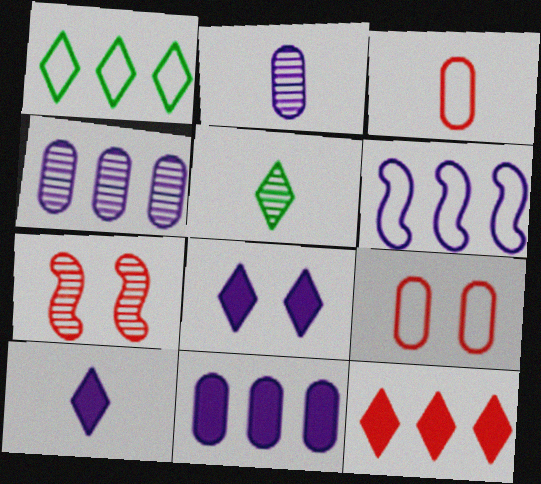[[2, 6, 8], 
[3, 7, 12], 
[4, 5, 7]]